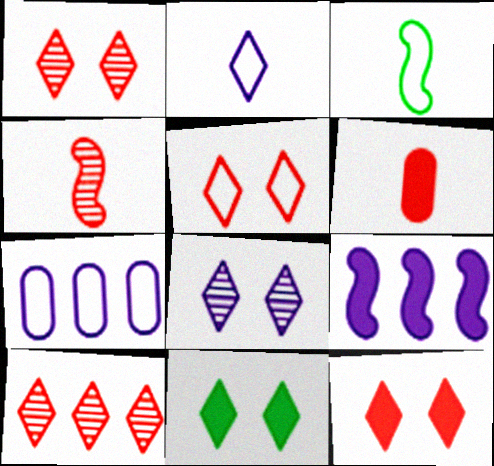[[1, 5, 12], 
[2, 10, 11], 
[3, 5, 7], 
[4, 7, 11], 
[5, 8, 11], 
[6, 9, 11]]